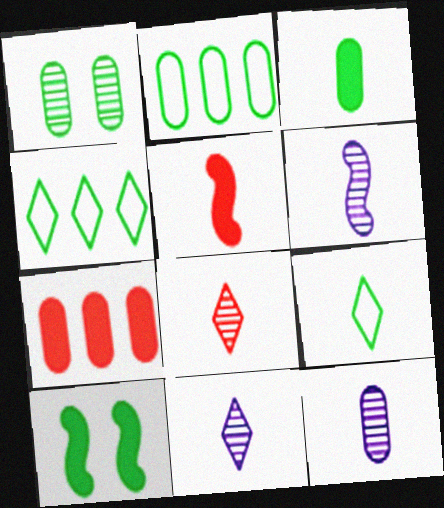[[1, 2, 3], 
[5, 9, 12], 
[6, 11, 12]]